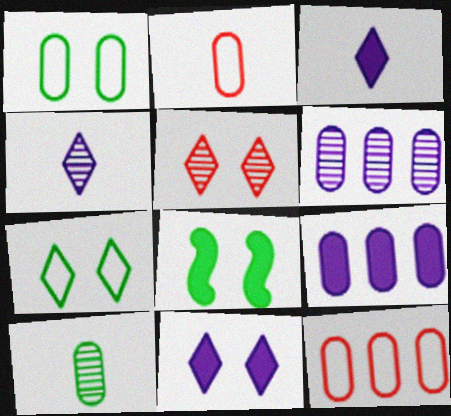[[4, 8, 12], 
[5, 7, 11]]